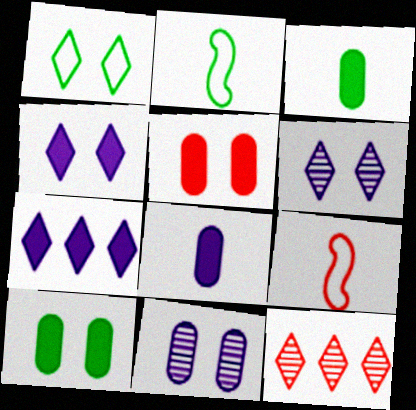[[5, 9, 12]]